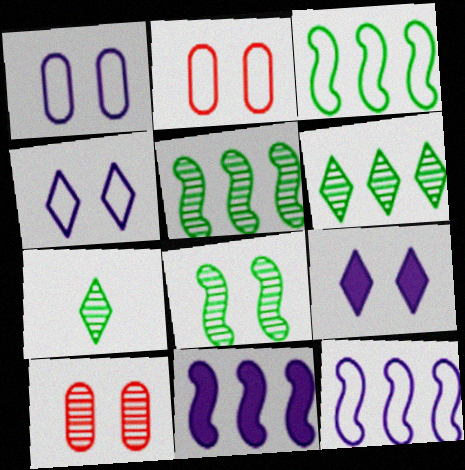[[2, 7, 11], 
[2, 8, 9]]